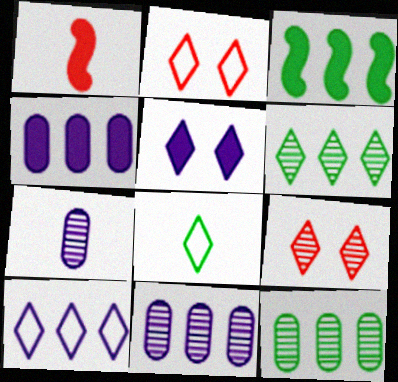[[1, 7, 8], 
[2, 3, 7], 
[2, 8, 10]]